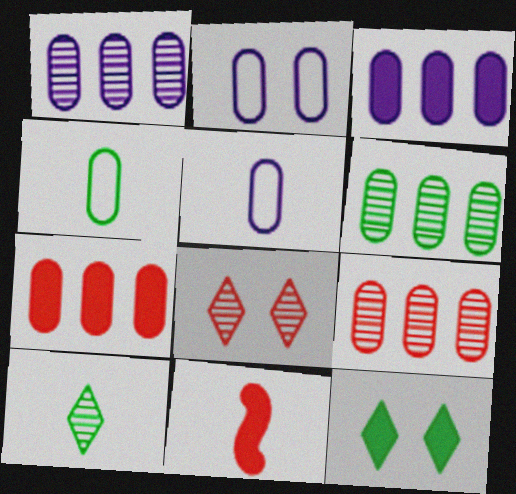[[1, 6, 9], 
[3, 11, 12], 
[5, 10, 11]]